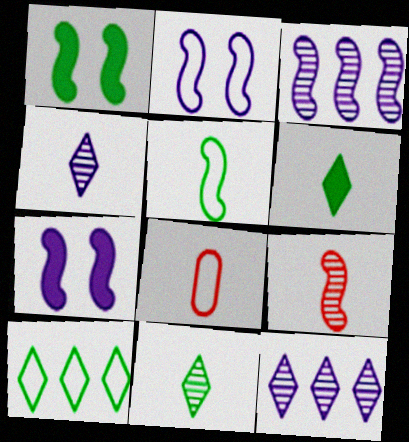[[1, 8, 12], 
[2, 8, 10]]